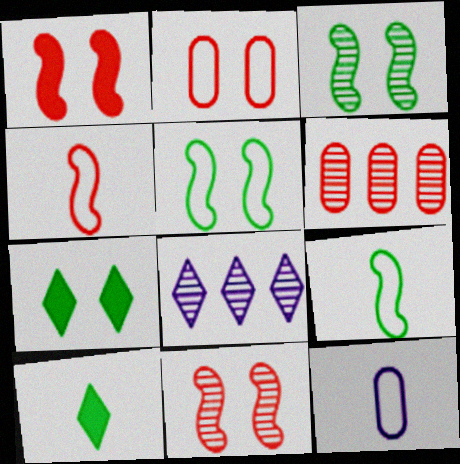[]